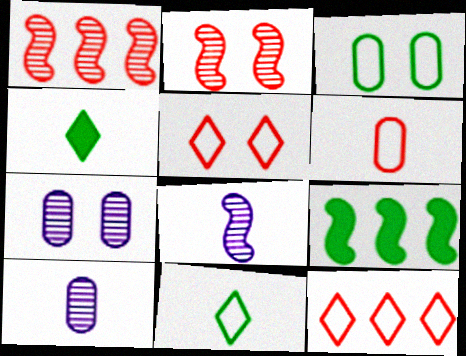[[4, 6, 8], 
[5, 9, 10]]